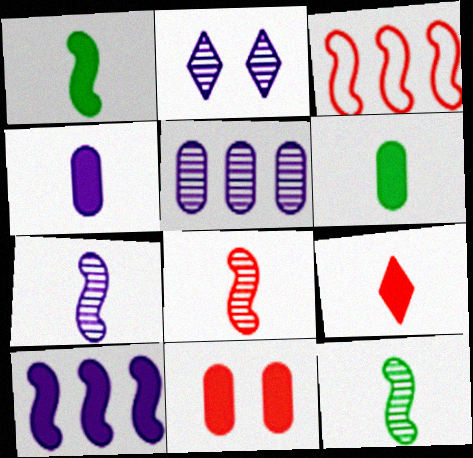[[1, 4, 9], 
[2, 3, 6], 
[2, 5, 7], 
[7, 8, 12]]